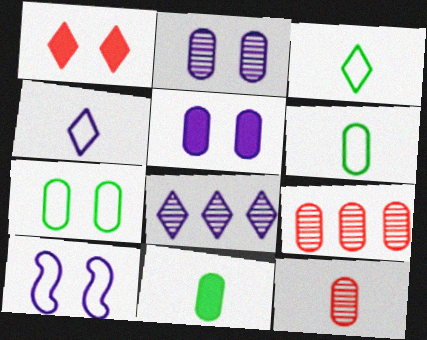[[1, 3, 8], 
[5, 6, 9]]